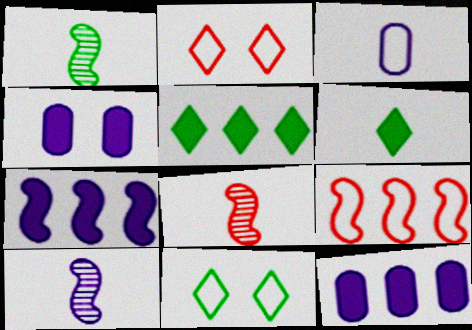[[1, 2, 12], 
[1, 8, 10], 
[3, 6, 8], 
[3, 9, 11], 
[8, 11, 12]]